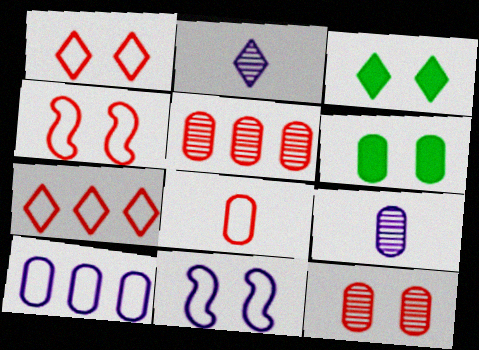[[2, 3, 7], 
[3, 11, 12], 
[4, 7, 8]]